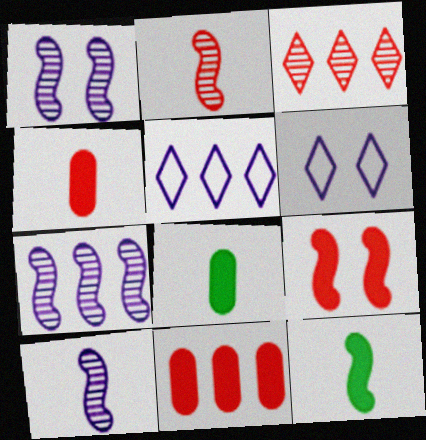[[1, 7, 10]]